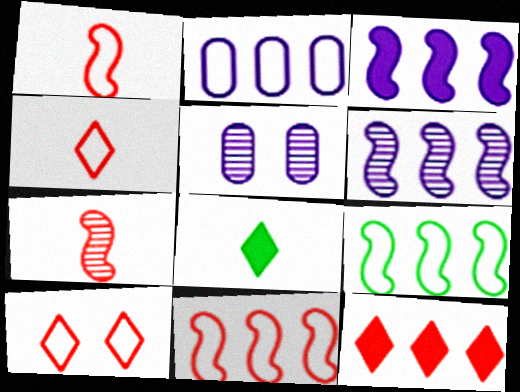[[5, 8, 11]]